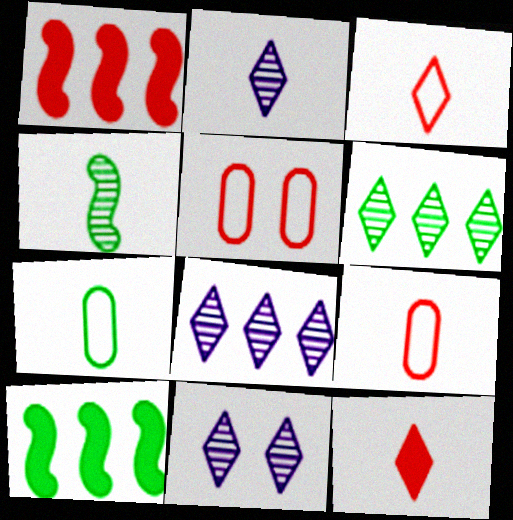[[1, 7, 11], 
[2, 5, 10], 
[2, 8, 11], 
[9, 10, 11]]